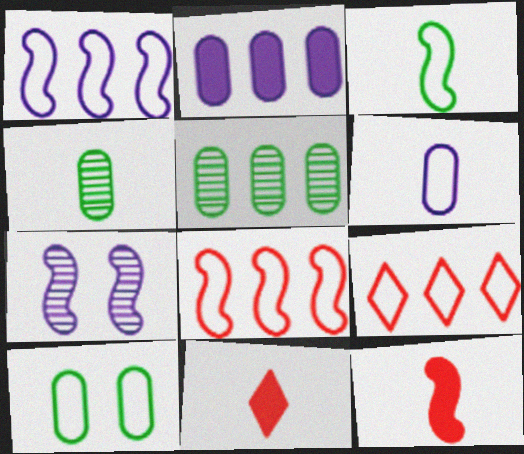[]